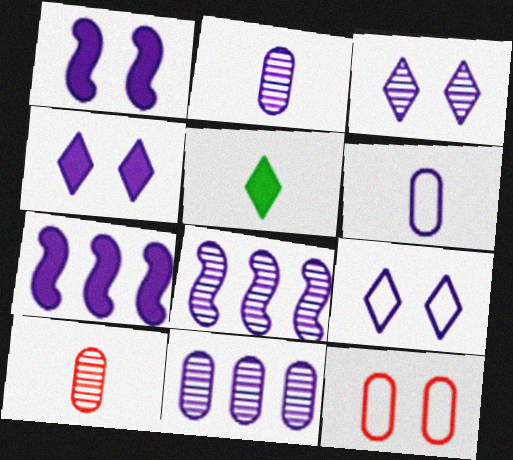[[2, 3, 8], 
[2, 7, 9], 
[3, 4, 9], 
[3, 6, 7], 
[4, 6, 8], 
[5, 8, 12]]